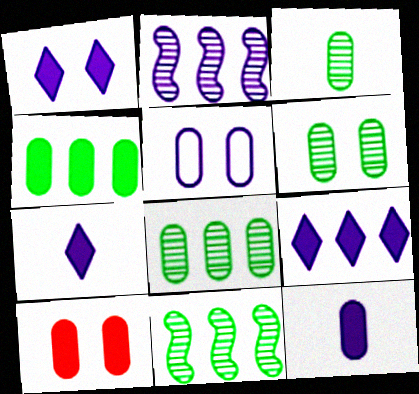[[1, 7, 9], 
[2, 5, 7], 
[3, 6, 8], 
[4, 10, 12], 
[5, 6, 10]]